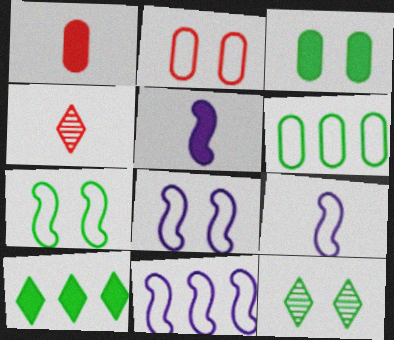[[1, 11, 12], 
[3, 4, 11], 
[3, 7, 12], 
[8, 9, 11]]